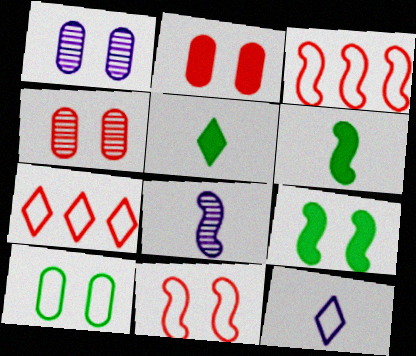[[1, 2, 10], 
[1, 3, 5], 
[1, 6, 7], 
[3, 8, 9], 
[3, 10, 12]]